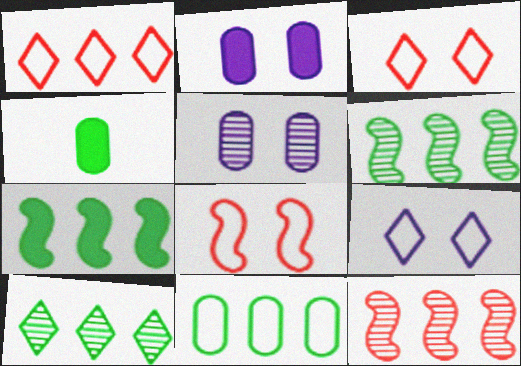[[4, 9, 12], 
[7, 10, 11]]